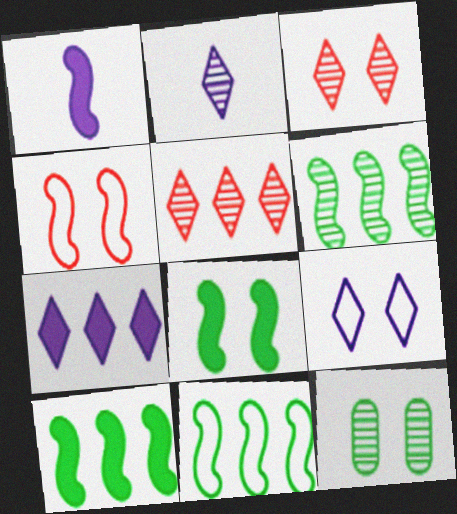[[1, 4, 6], 
[2, 7, 9], 
[6, 10, 11]]